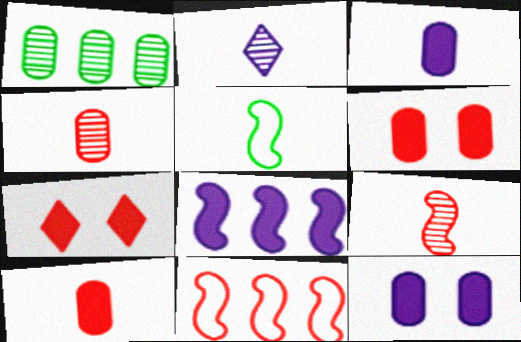[[2, 5, 10], 
[4, 7, 11]]